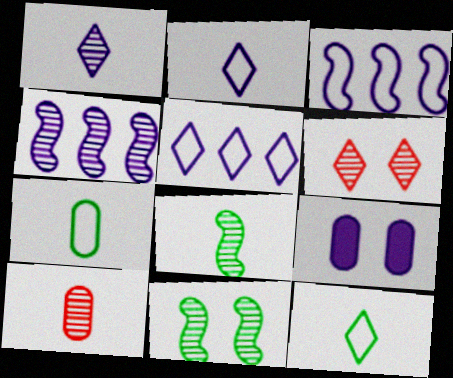[[1, 3, 9], 
[1, 8, 10], 
[2, 4, 9]]